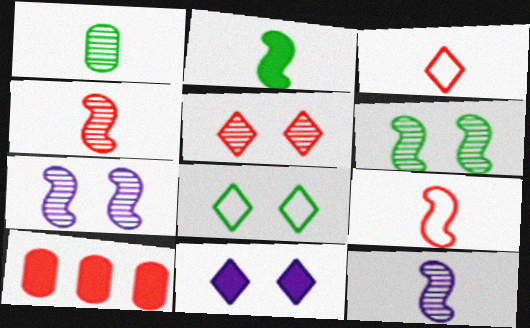[[2, 9, 12], 
[2, 10, 11], 
[5, 8, 11], 
[5, 9, 10], 
[8, 10, 12]]